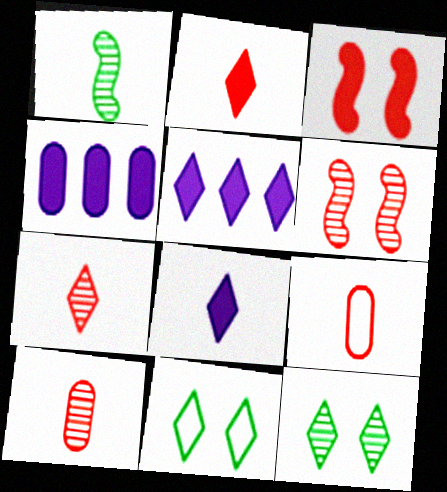[[1, 8, 9], 
[5, 7, 11]]